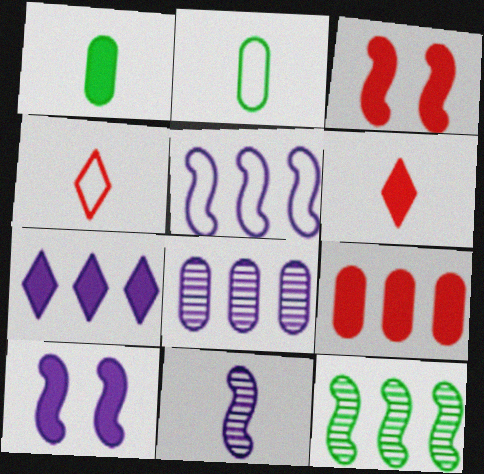[[1, 3, 7], 
[1, 4, 11], 
[2, 6, 11], 
[3, 6, 9], 
[5, 7, 8], 
[5, 10, 11]]